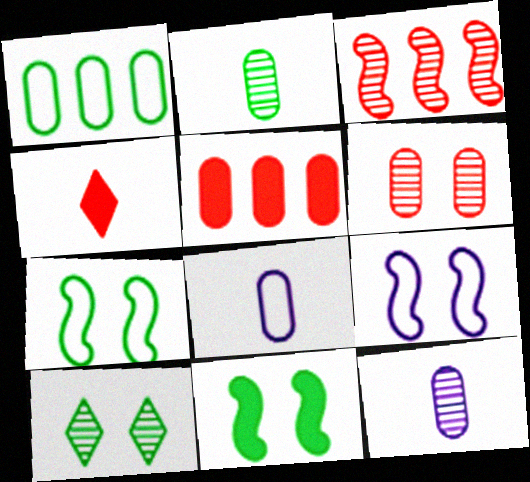[[3, 10, 12]]